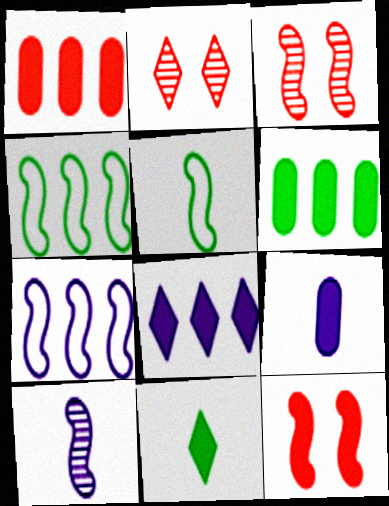[[2, 4, 9], 
[4, 10, 12]]